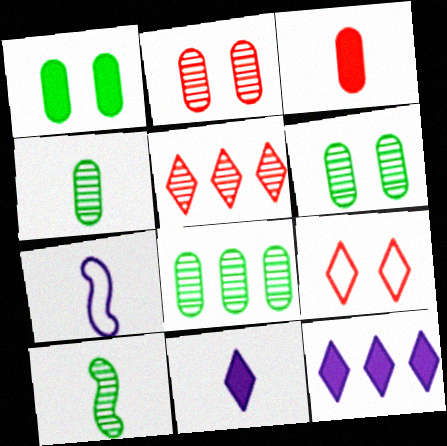[[1, 5, 7], 
[4, 6, 8]]